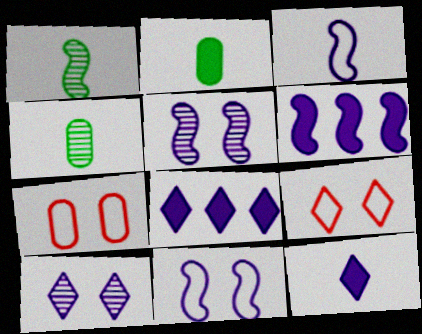[[1, 7, 8], 
[3, 5, 6], 
[4, 6, 9]]